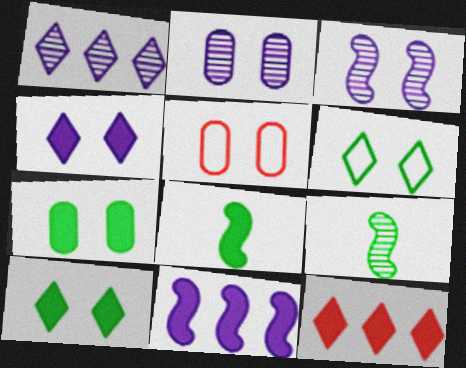[[1, 5, 8], 
[2, 5, 7], 
[3, 5, 10]]